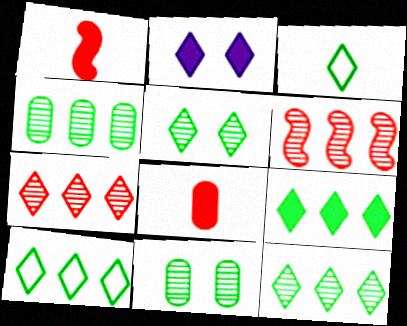[[2, 3, 7], 
[3, 5, 9], 
[9, 10, 12]]